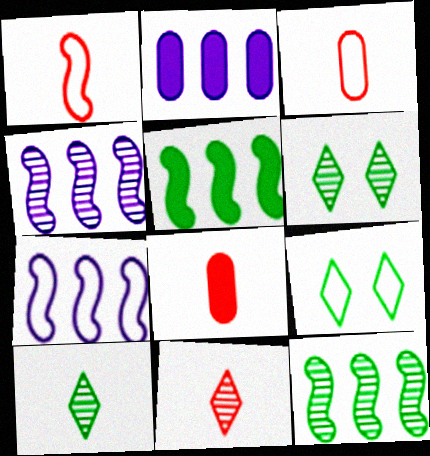[[1, 2, 6], 
[1, 8, 11], 
[3, 7, 9], 
[4, 8, 9], 
[6, 7, 8]]